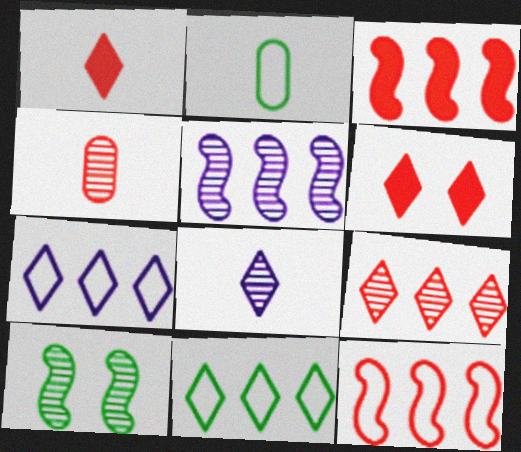[[2, 5, 6], 
[4, 6, 12], 
[6, 8, 11]]